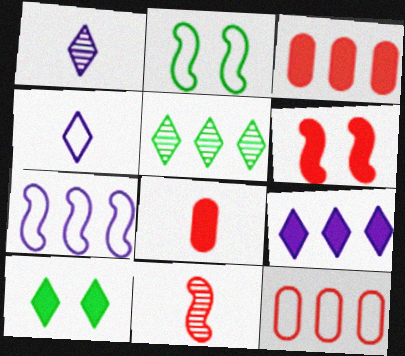[[1, 2, 3], 
[2, 4, 12], 
[3, 5, 7]]